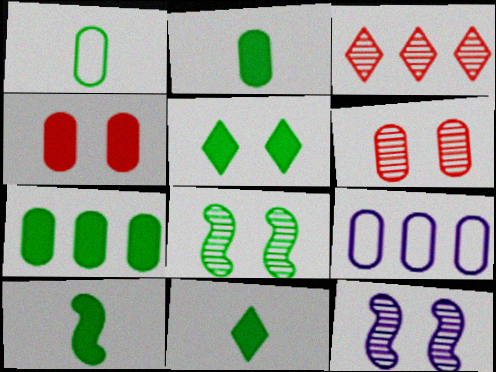[[2, 6, 9], 
[2, 10, 11], 
[5, 7, 10]]